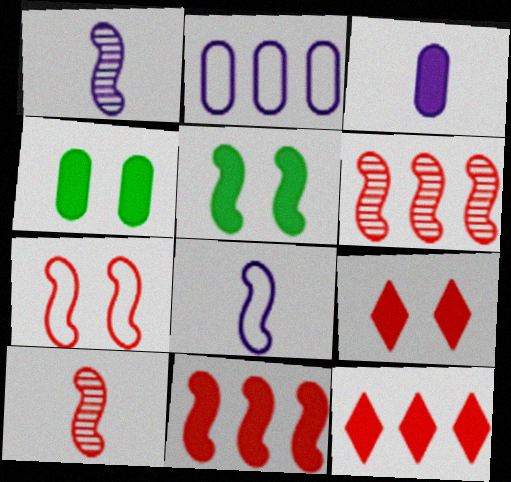[[3, 5, 12], 
[5, 6, 8], 
[7, 10, 11]]